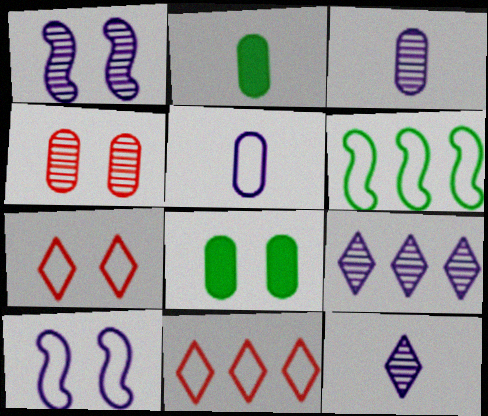[[1, 2, 11], 
[1, 3, 9], 
[1, 7, 8], 
[5, 6, 7]]